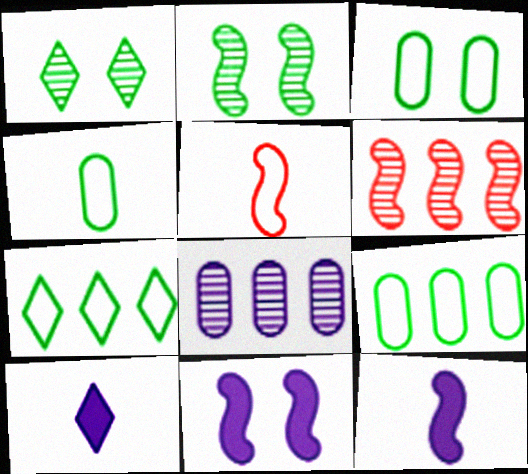[[3, 4, 9], 
[3, 6, 10]]